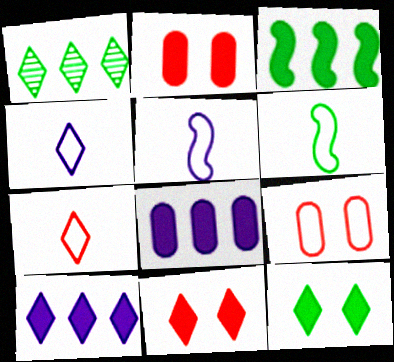[[1, 2, 5], 
[1, 4, 11]]